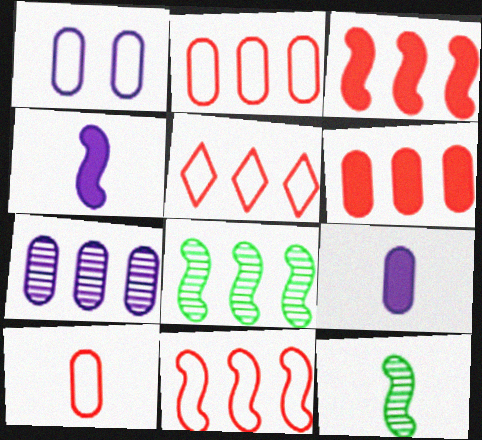[[1, 7, 9], 
[2, 5, 11]]